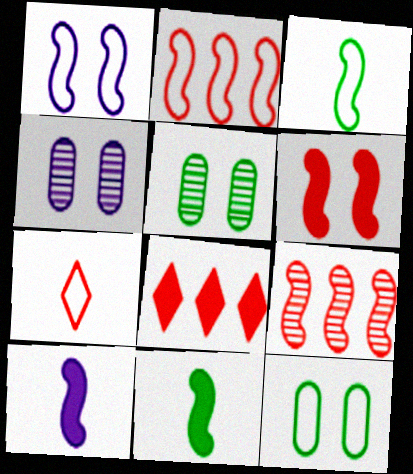[[1, 2, 3], 
[1, 9, 11], 
[3, 4, 8]]